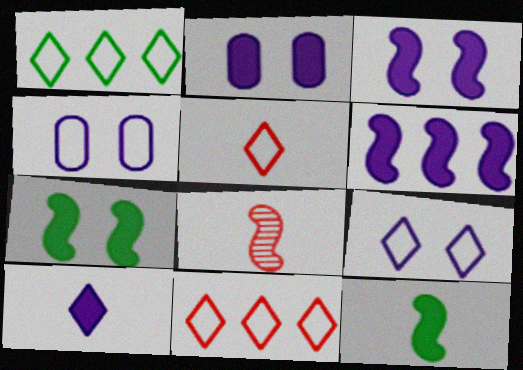[[1, 2, 8], 
[1, 5, 9], 
[2, 6, 10]]